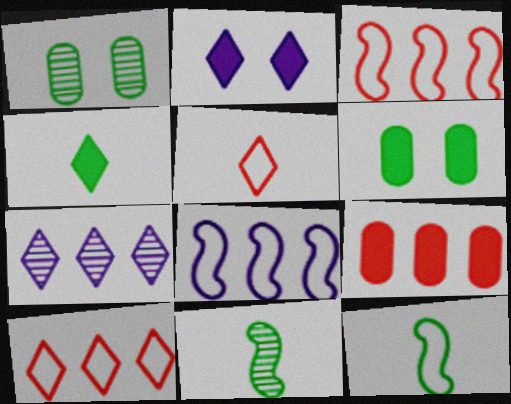[]